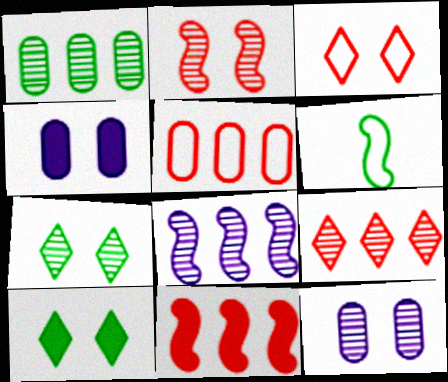[[1, 6, 10], 
[1, 8, 9], 
[2, 7, 12], 
[4, 6, 9], 
[5, 9, 11]]